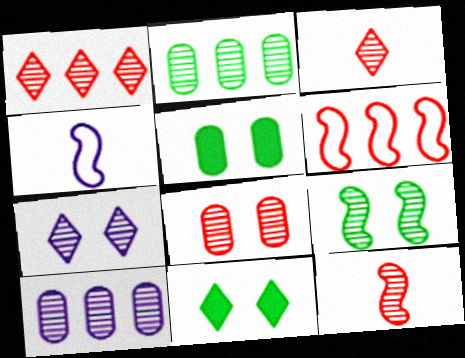[[1, 4, 5], 
[1, 8, 12], 
[2, 7, 12], 
[3, 9, 10], 
[7, 8, 9]]